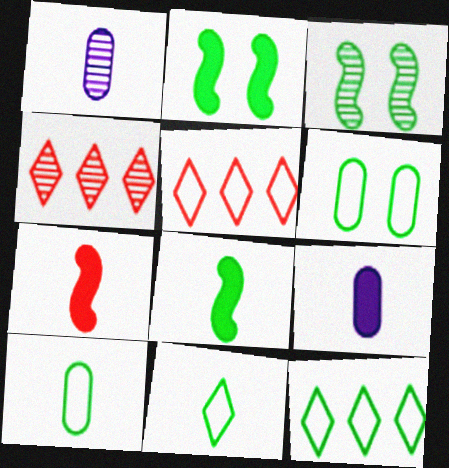[[1, 2, 5], 
[1, 3, 4], 
[1, 7, 11], 
[3, 5, 9]]